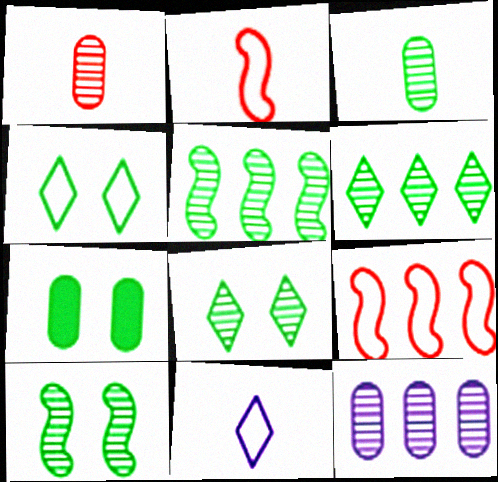[[3, 5, 8], 
[3, 6, 10], 
[4, 7, 10]]